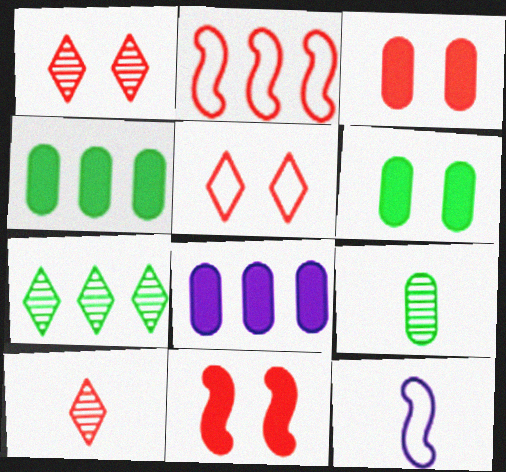[[1, 4, 12], 
[2, 3, 10], 
[2, 7, 8], 
[3, 7, 12]]